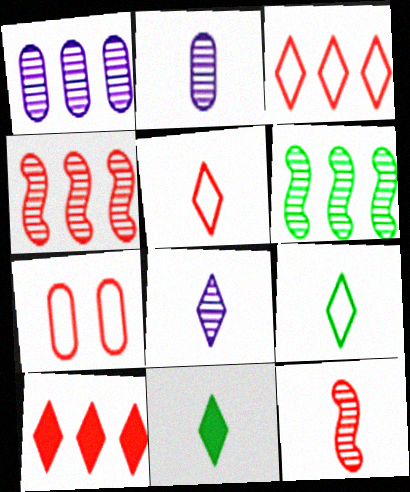[[5, 8, 11], 
[7, 10, 12]]